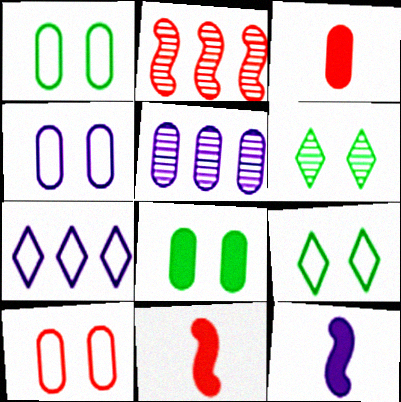[[1, 3, 5], 
[1, 4, 10], 
[5, 9, 11]]